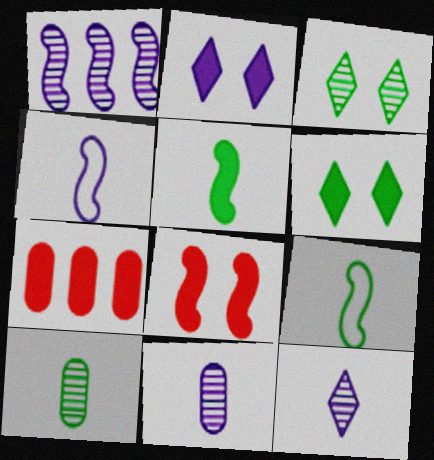[[1, 8, 9], 
[2, 5, 7], 
[3, 4, 7]]